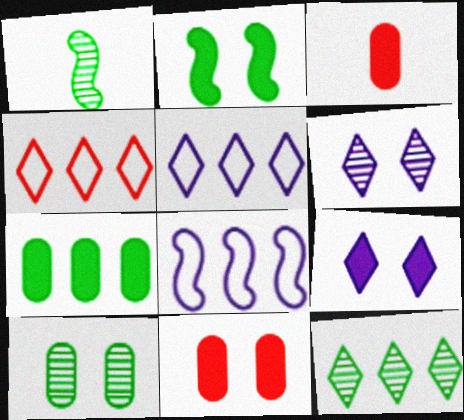[[1, 5, 11], 
[1, 10, 12], 
[2, 9, 11]]